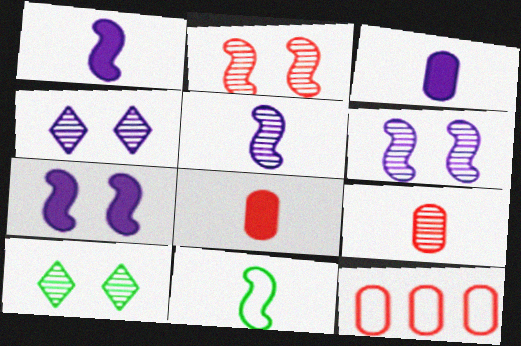[[1, 10, 12]]